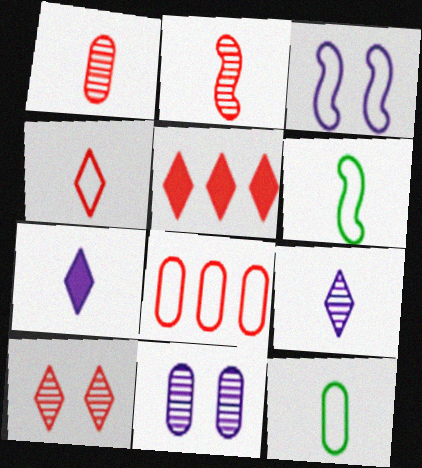[[1, 6, 7], 
[2, 7, 12], 
[4, 5, 10], 
[5, 6, 11]]